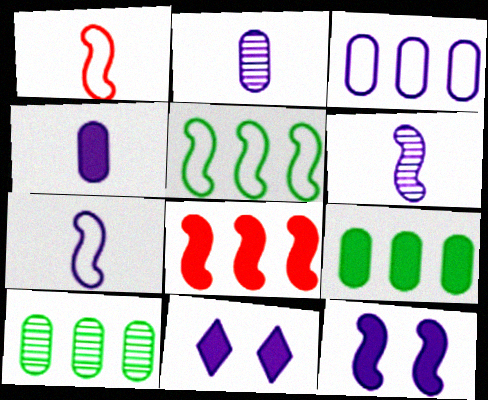[[1, 10, 11], 
[3, 6, 11]]